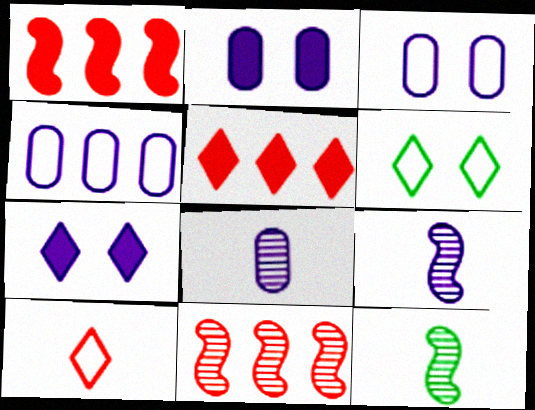[[1, 6, 8], 
[2, 4, 8], 
[3, 5, 12], 
[4, 7, 9]]